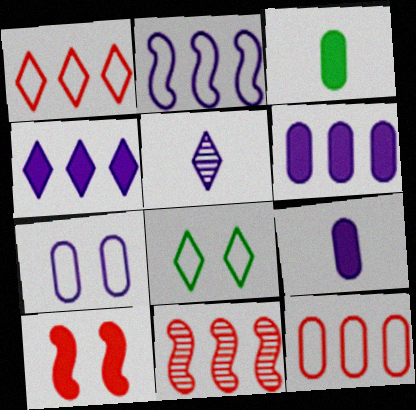[[3, 4, 10], 
[8, 9, 11]]